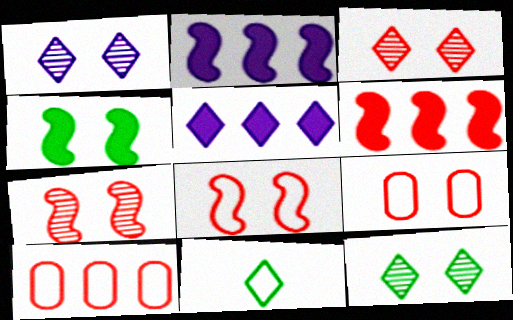[[1, 3, 12], 
[1, 4, 9], 
[3, 5, 11]]